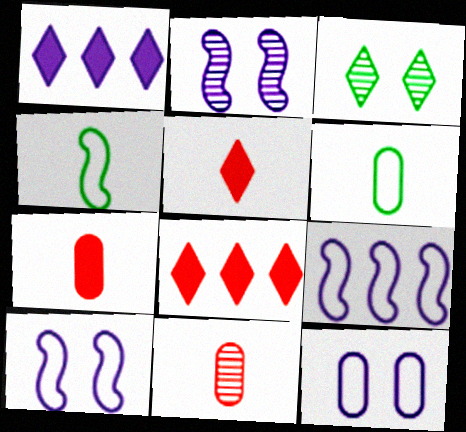[[2, 6, 8], 
[3, 7, 9]]